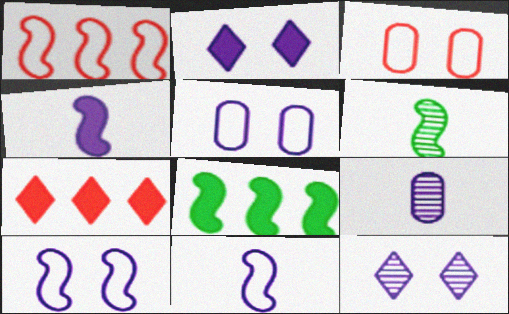[[5, 6, 7]]